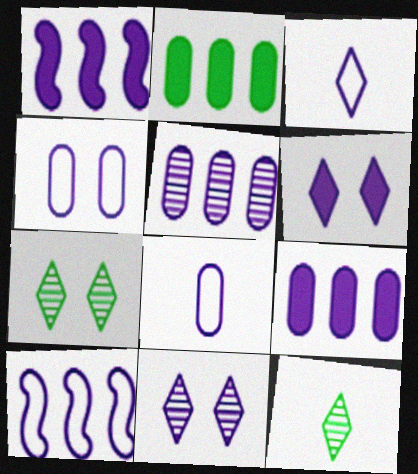[[1, 8, 11], 
[3, 4, 10]]